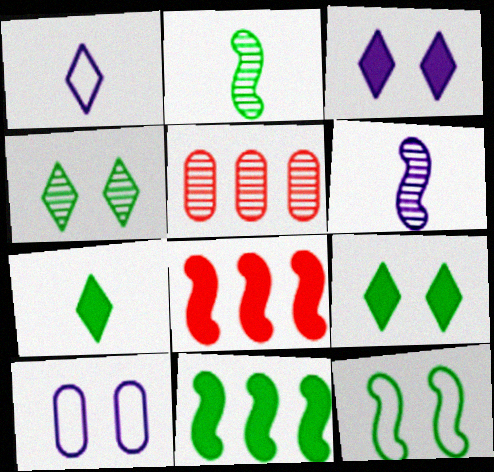[[2, 11, 12], 
[4, 5, 6], 
[6, 8, 12]]